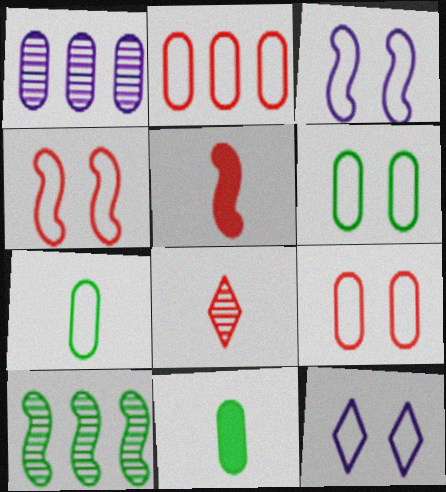[[1, 9, 11], 
[3, 5, 10], 
[4, 6, 12]]